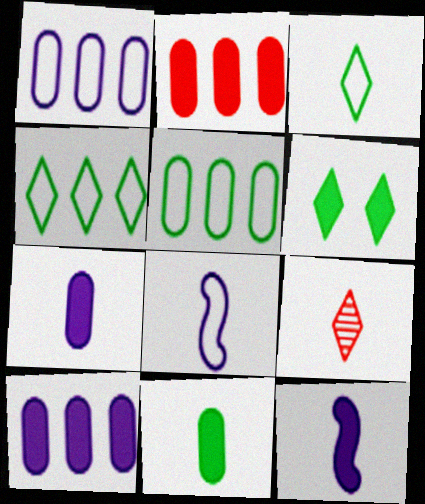[[2, 6, 12], 
[8, 9, 11]]